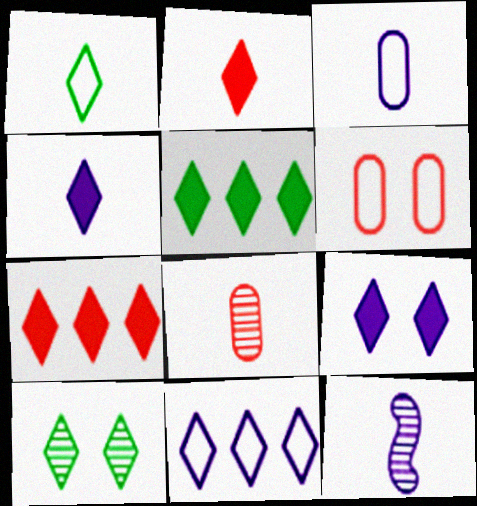[[1, 5, 10], 
[2, 5, 9], 
[2, 10, 11], 
[3, 4, 12], 
[5, 6, 12]]